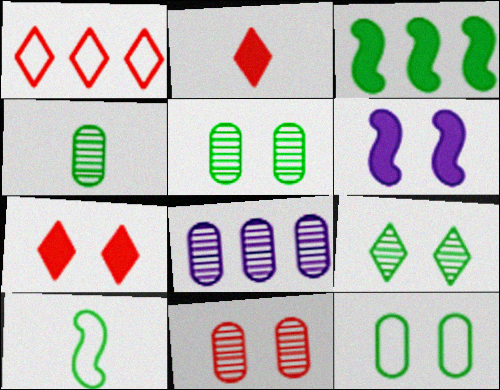[[1, 3, 8], 
[1, 4, 6], 
[4, 8, 11], 
[7, 8, 10]]